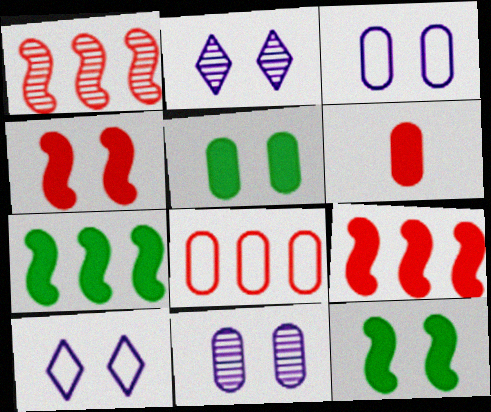[]